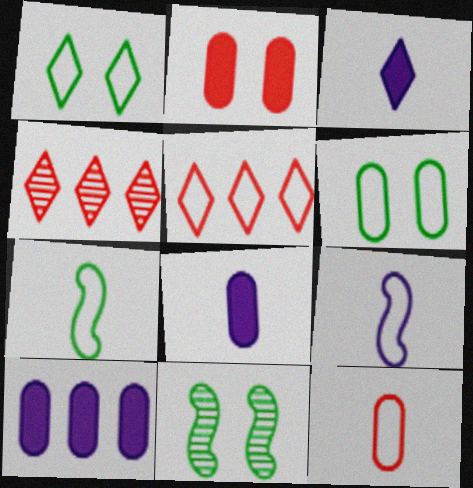[[1, 3, 4], 
[5, 6, 9], 
[5, 8, 11]]